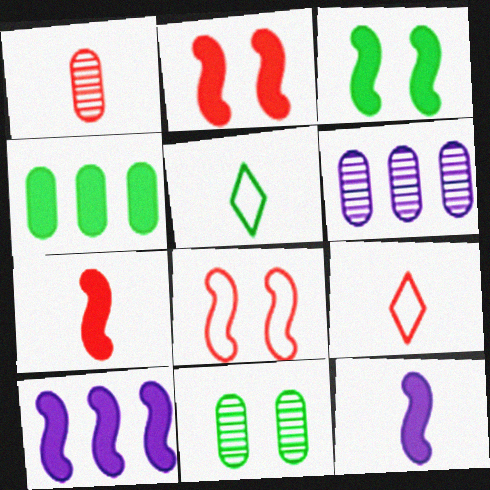[[1, 5, 12], 
[1, 6, 11], 
[1, 7, 9], 
[2, 5, 6], 
[3, 6, 9], 
[3, 7, 10], 
[9, 10, 11]]